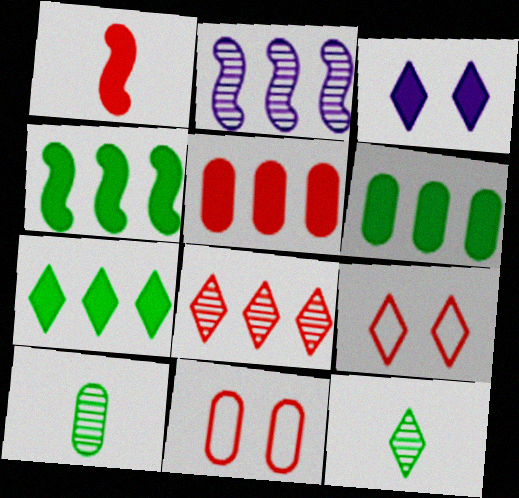[[1, 3, 6], 
[1, 8, 11], 
[4, 6, 7]]